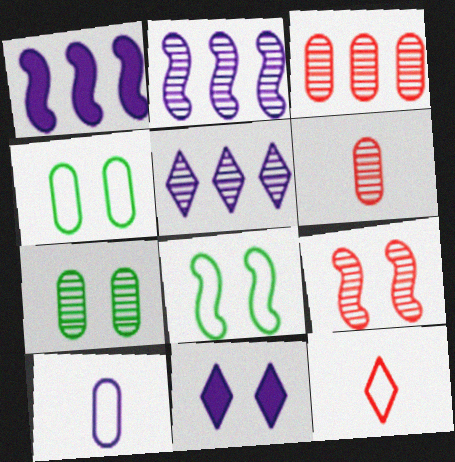[[1, 7, 12], 
[2, 10, 11], 
[4, 9, 11]]